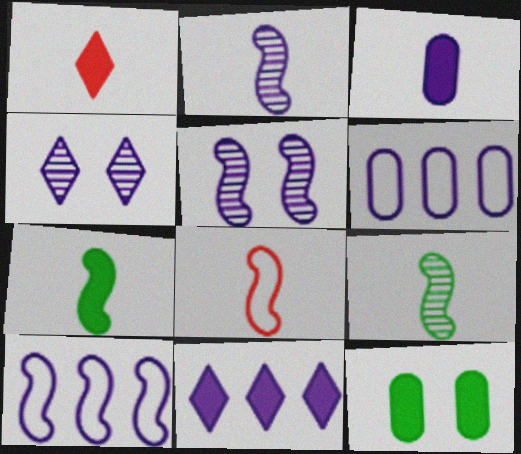[[1, 3, 7], 
[2, 7, 8], 
[3, 4, 10]]